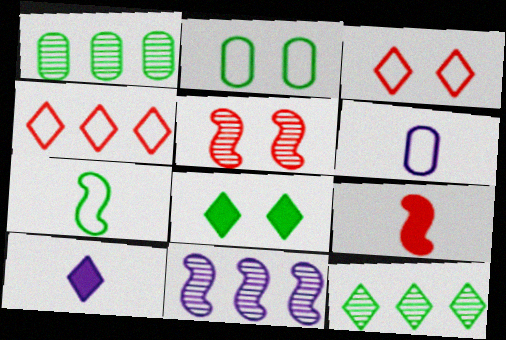[[1, 7, 8], 
[3, 10, 12]]